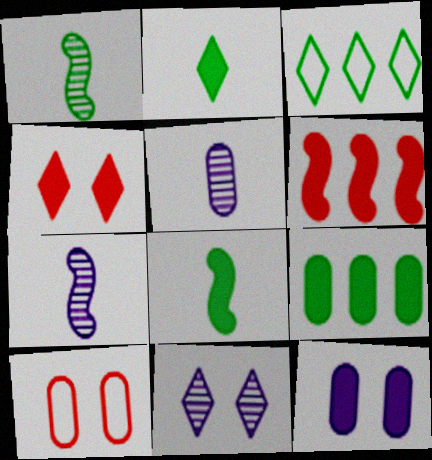[[2, 6, 12], 
[5, 9, 10]]